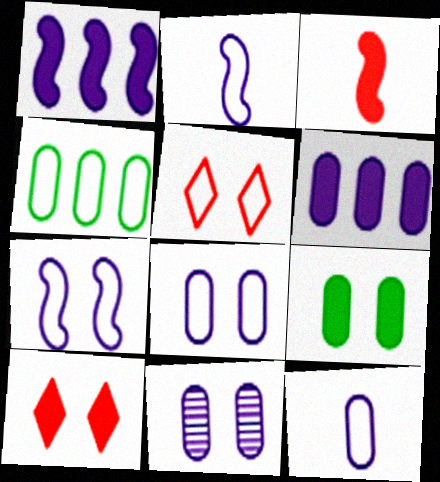[[2, 4, 5], 
[6, 11, 12]]